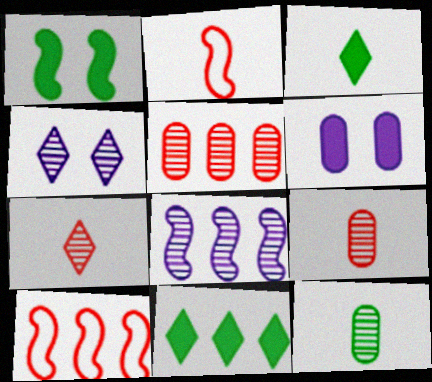[[1, 2, 8]]